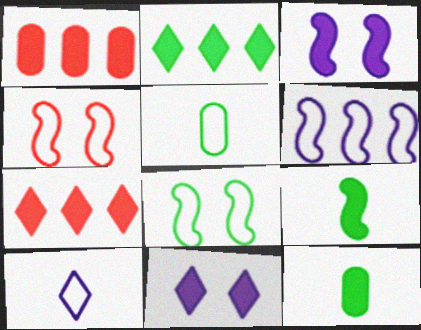[[1, 9, 11], 
[3, 7, 12]]